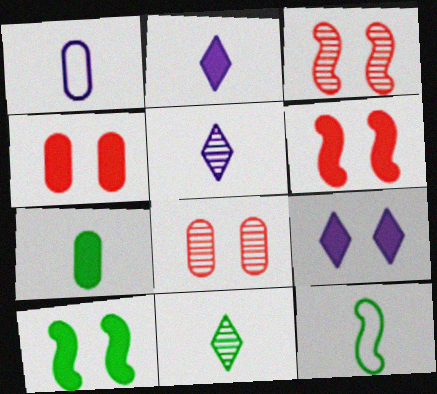[[4, 9, 10], 
[7, 11, 12]]